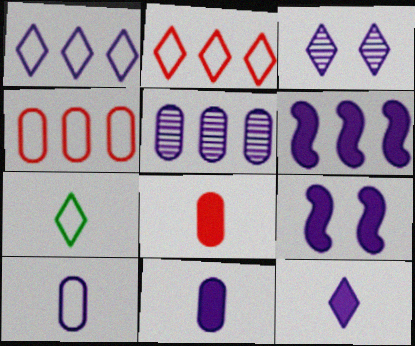[[1, 3, 12], 
[1, 5, 6], 
[3, 6, 10]]